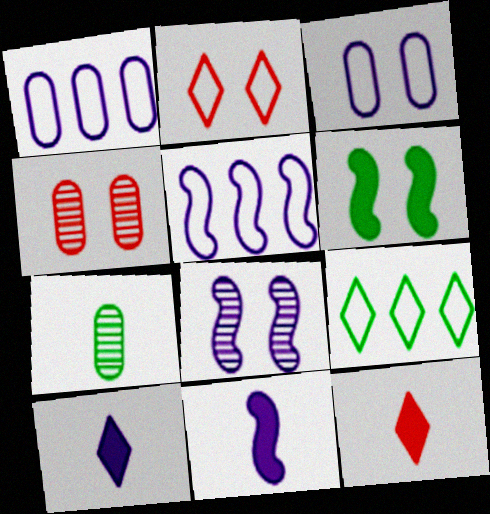[[1, 8, 10], 
[4, 9, 11], 
[5, 8, 11], 
[6, 7, 9]]